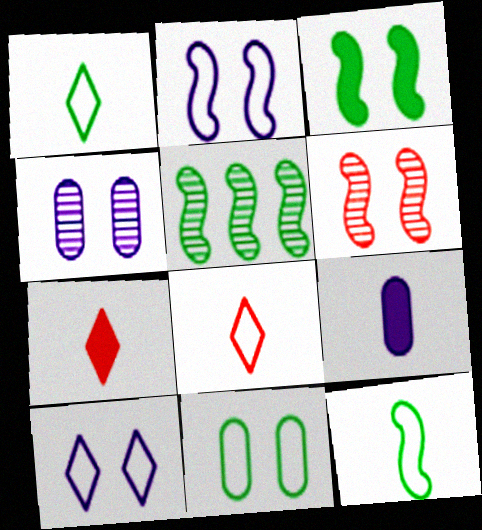[[2, 3, 6], 
[3, 5, 12]]